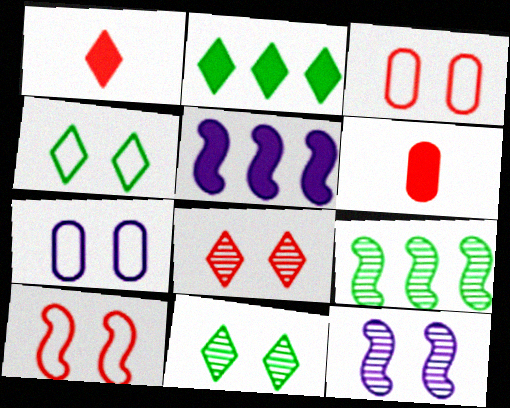[[1, 7, 9], 
[4, 7, 10]]